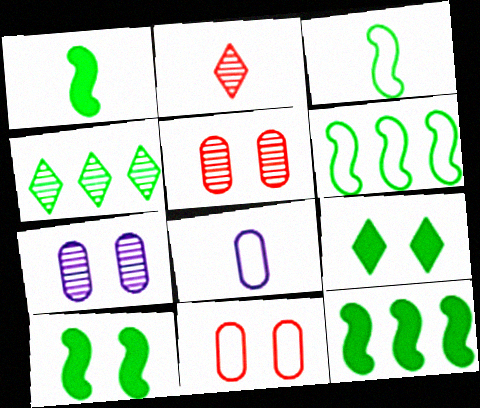[[1, 2, 8], 
[1, 10, 12]]